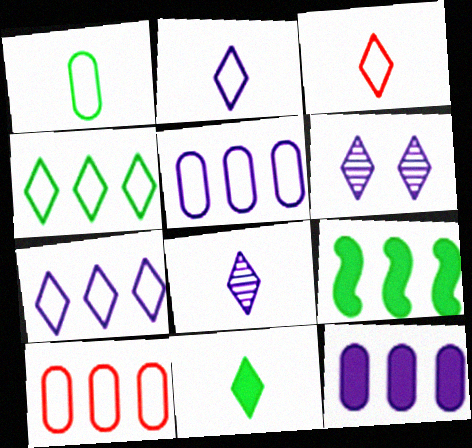[[3, 8, 11]]